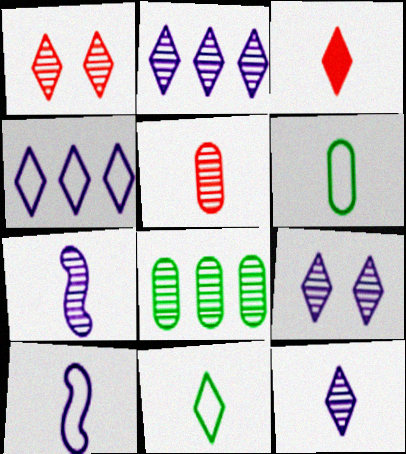[[1, 7, 8], 
[2, 9, 12], 
[3, 6, 7], 
[3, 11, 12]]